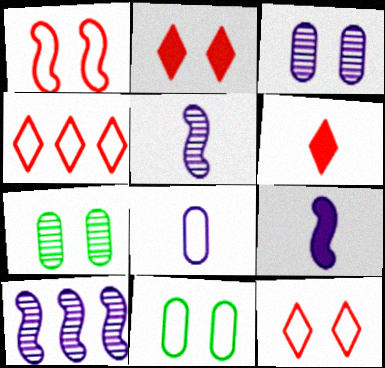[[4, 7, 9], 
[6, 10, 11]]